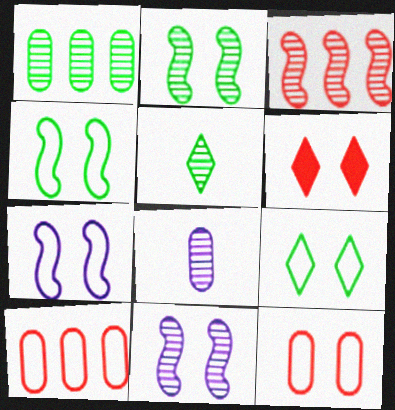[[1, 2, 5], 
[7, 9, 12]]